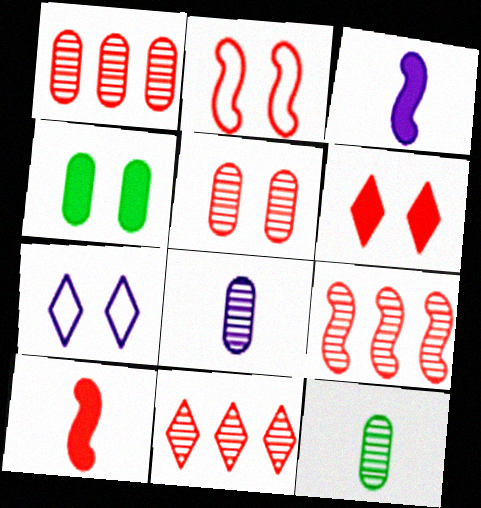[[1, 9, 11], 
[2, 5, 6], 
[2, 9, 10]]